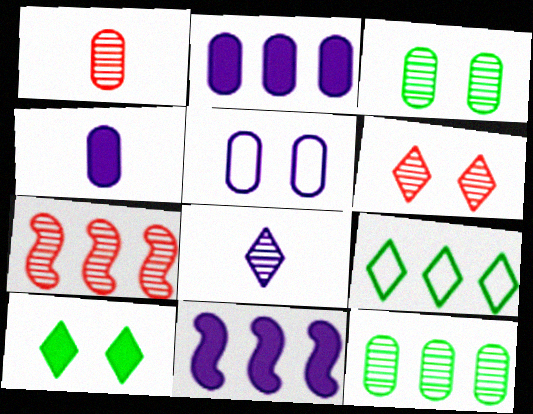[[1, 6, 7], 
[2, 7, 9], 
[3, 7, 8], 
[5, 8, 11]]